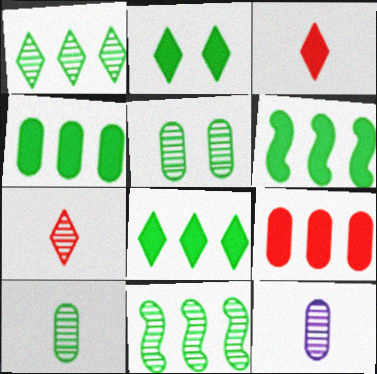[[4, 6, 8]]